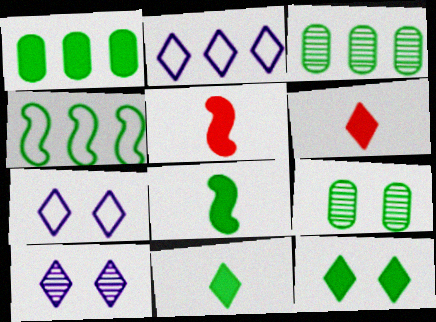[[1, 8, 12], 
[2, 5, 9], 
[3, 5, 7], 
[4, 9, 11]]